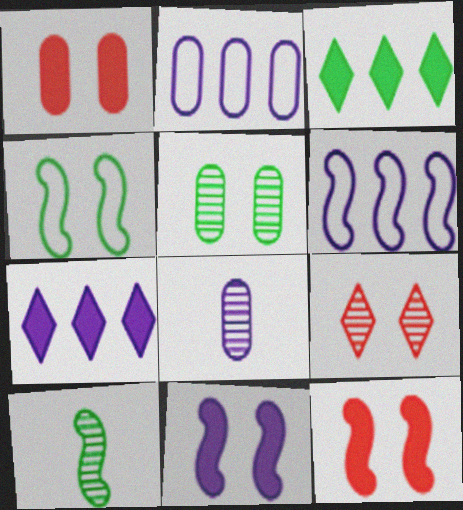[[6, 10, 12]]